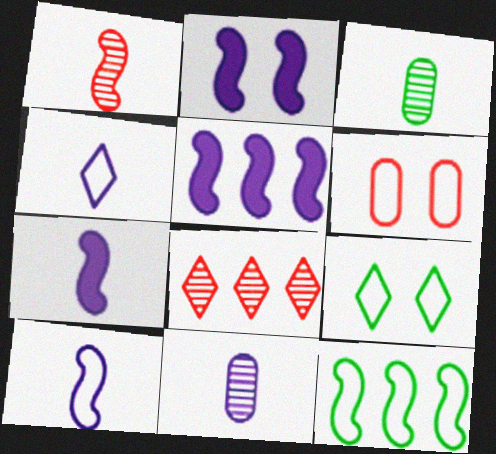[[1, 2, 12], 
[2, 5, 7], 
[4, 6, 12], 
[4, 7, 11]]